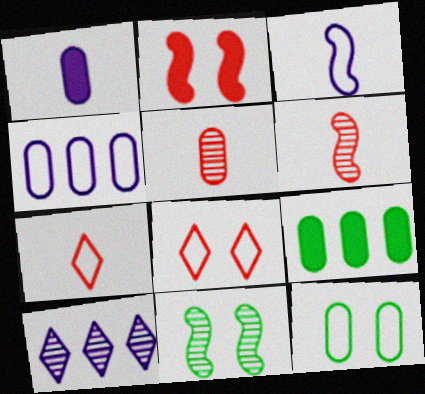[[5, 10, 11]]